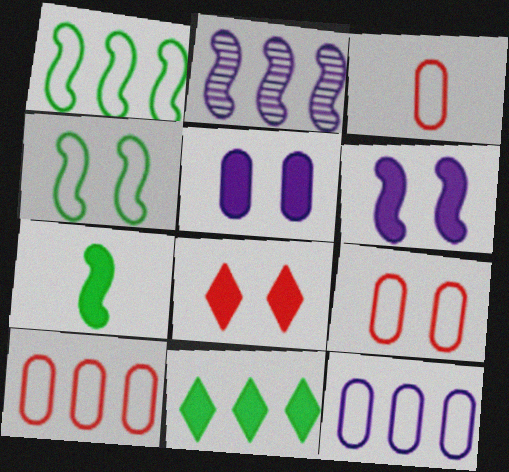[[2, 10, 11], 
[3, 9, 10]]